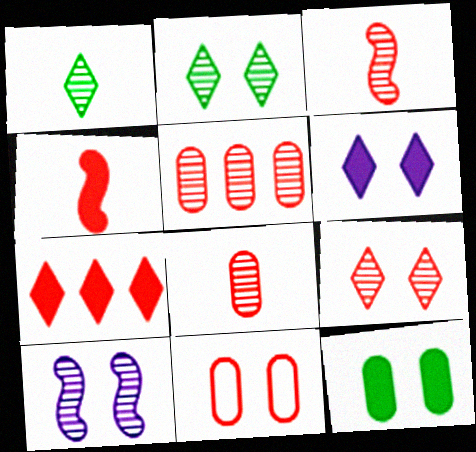[[1, 5, 10], 
[3, 5, 9], 
[3, 7, 11]]